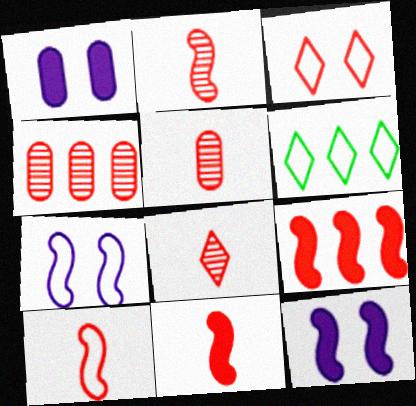[[1, 2, 6], 
[2, 5, 8], 
[2, 10, 11], 
[3, 4, 11], 
[3, 5, 9], 
[5, 6, 12]]